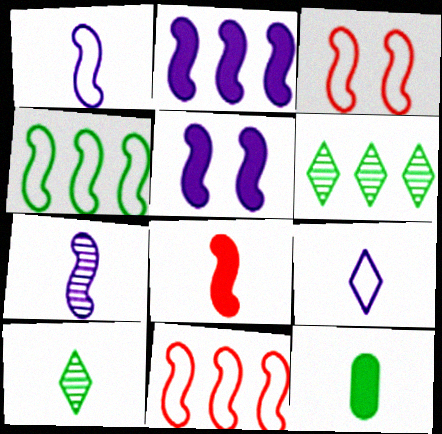[[1, 3, 4]]